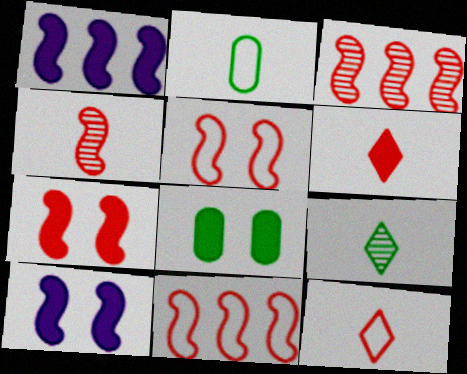[[1, 6, 8], 
[4, 7, 11]]